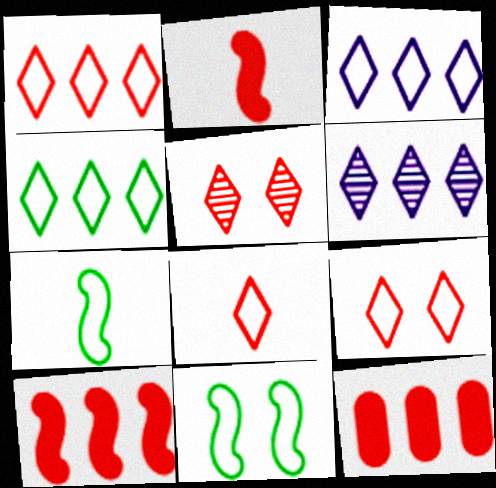[[1, 3, 4], 
[1, 8, 9]]